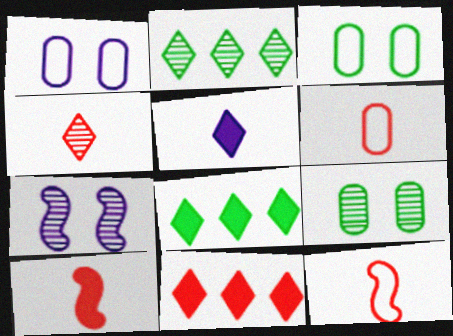[[1, 2, 10], 
[4, 6, 10], 
[6, 7, 8]]